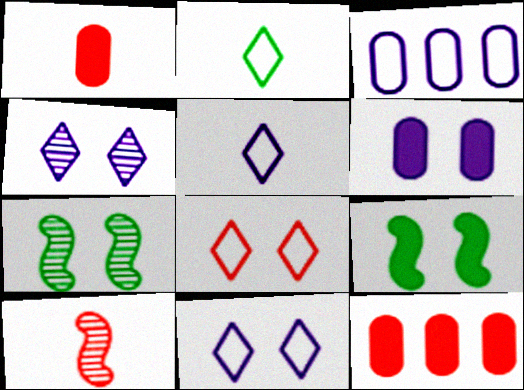[[5, 7, 12], 
[6, 7, 8], 
[8, 10, 12]]